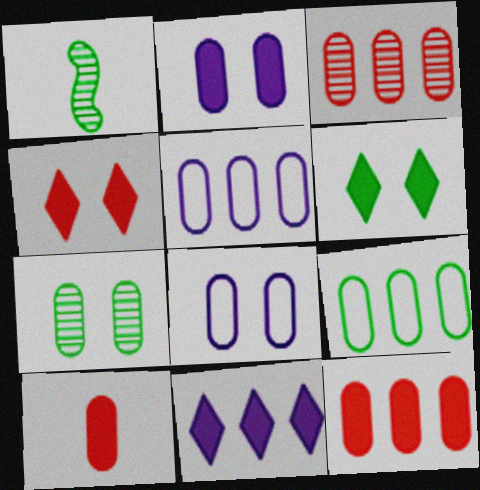[[1, 4, 5], 
[1, 6, 9], 
[5, 7, 10]]